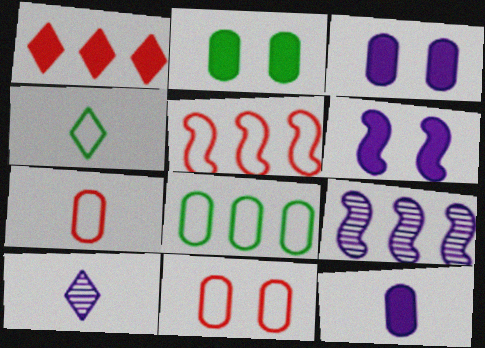[[1, 8, 9], 
[2, 5, 10]]